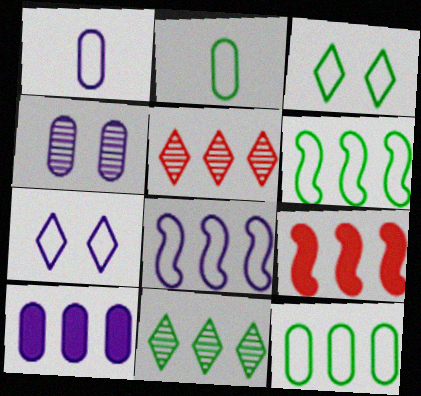[[1, 4, 10], 
[1, 7, 8], 
[2, 3, 6], 
[5, 6, 10]]